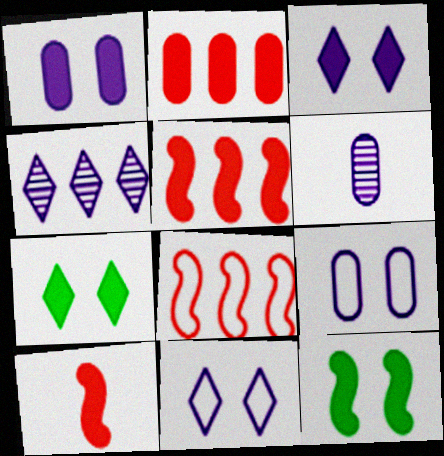[[6, 7, 8]]